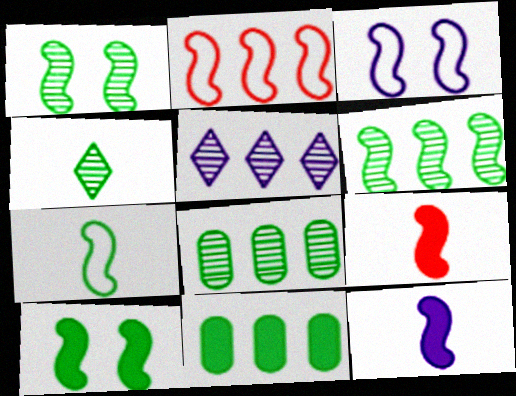[[1, 2, 12], 
[1, 4, 8], 
[2, 3, 7], 
[2, 5, 11], 
[3, 6, 9], 
[6, 7, 10]]